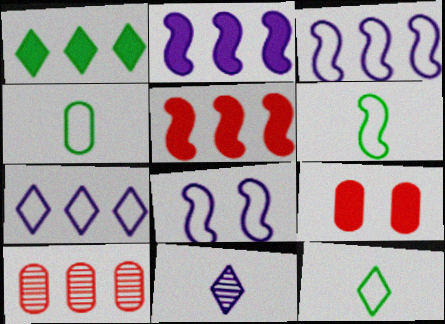[[1, 3, 10], 
[4, 6, 12]]